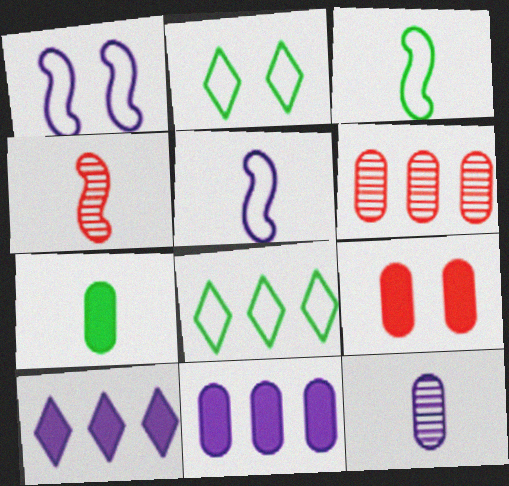[[1, 10, 12], 
[2, 4, 11], 
[7, 9, 11]]